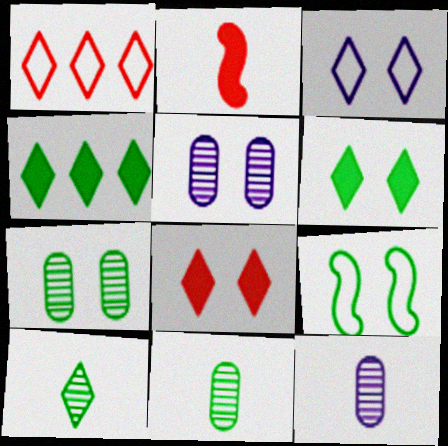[[4, 9, 11], 
[5, 8, 9], 
[6, 7, 9]]